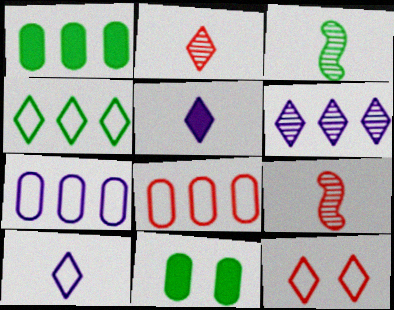[[3, 4, 11], 
[4, 10, 12]]